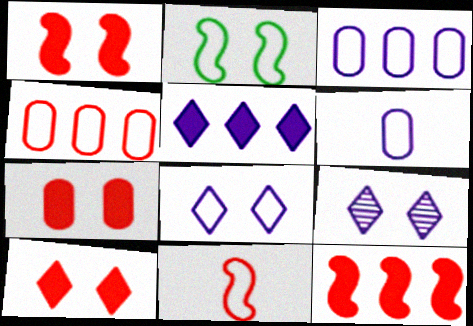[[1, 7, 10], 
[2, 7, 9]]